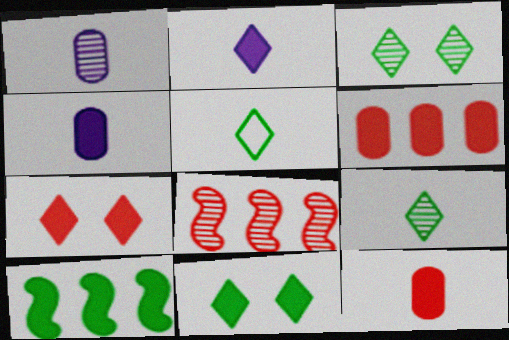[[1, 3, 8], 
[4, 7, 10]]